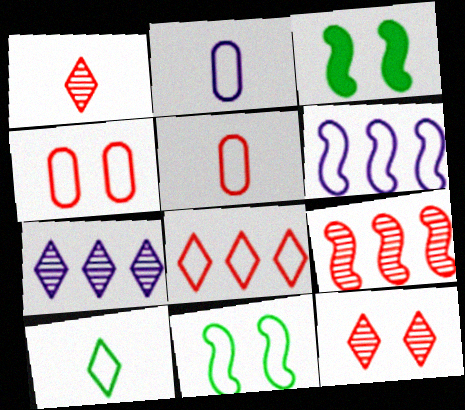[[2, 8, 11], 
[3, 5, 7], 
[4, 6, 10]]